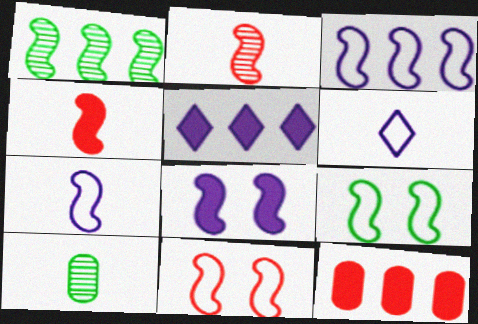[[4, 6, 10], 
[5, 10, 11]]